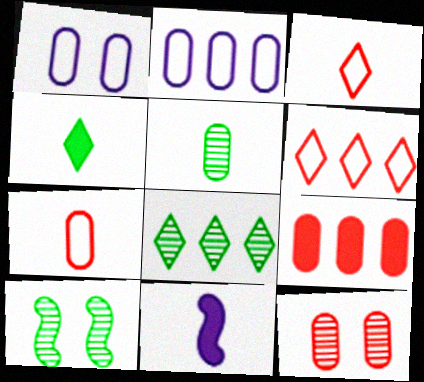[[1, 5, 9], 
[3, 5, 11], 
[5, 8, 10], 
[7, 9, 12]]